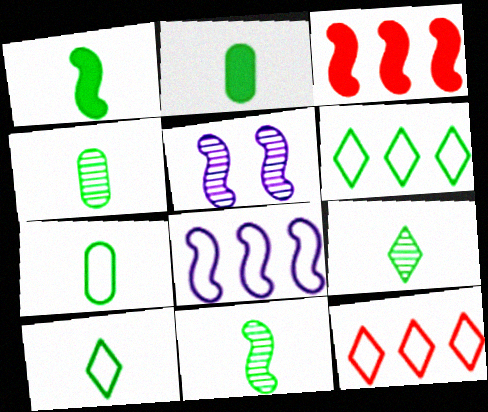[[1, 4, 10], 
[1, 7, 9], 
[2, 4, 7], 
[2, 5, 12], 
[2, 10, 11], 
[4, 9, 11]]